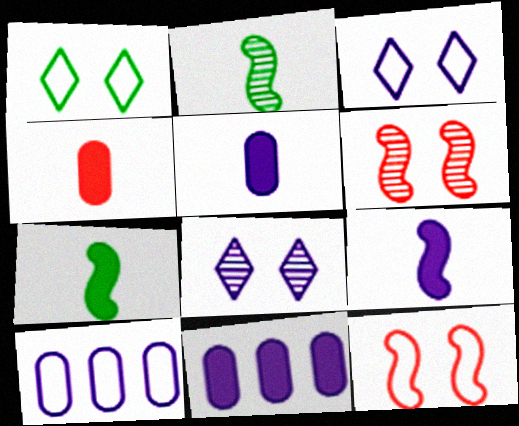[[8, 9, 10]]